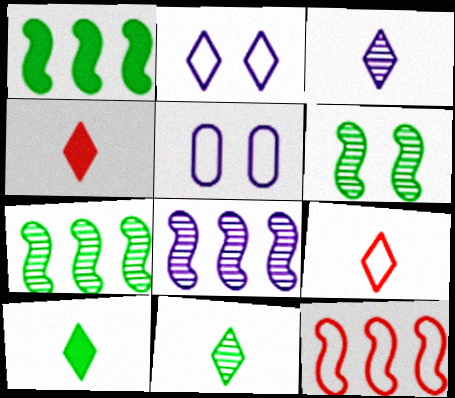[[1, 8, 12], 
[3, 9, 10], 
[4, 5, 7]]